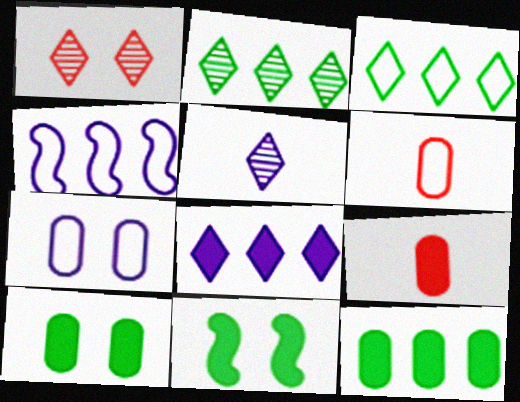[[1, 2, 5], 
[1, 7, 11], 
[8, 9, 11]]